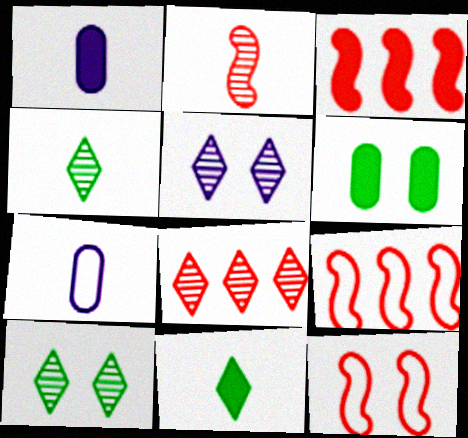[[1, 9, 10], 
[2, 3, 12], 
[2, 7, 11], 
[3, 7, 10], 
[4, 5, 8], 
[5, 6, 12]]